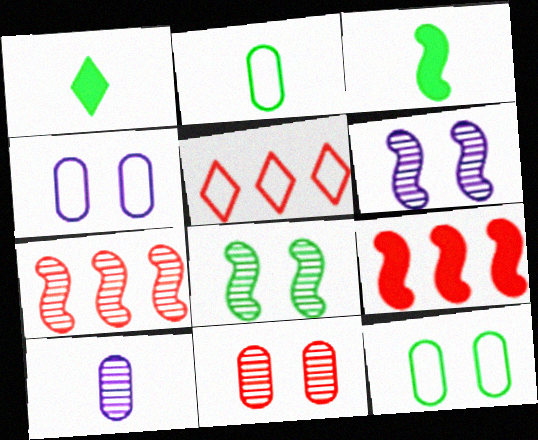[[1, 4, 7]]